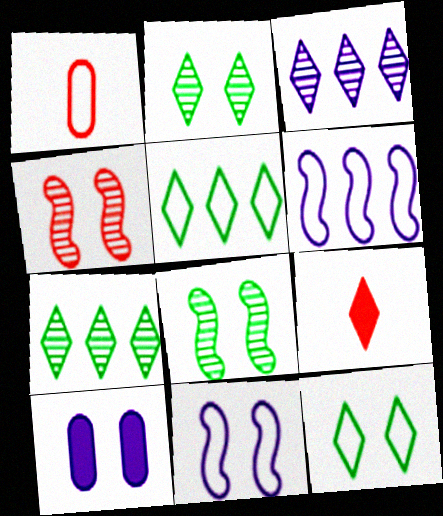[[1, 5, 11], 
[1, 6, 12], 
[3, 9, 12], 
[4, 10, 12]]